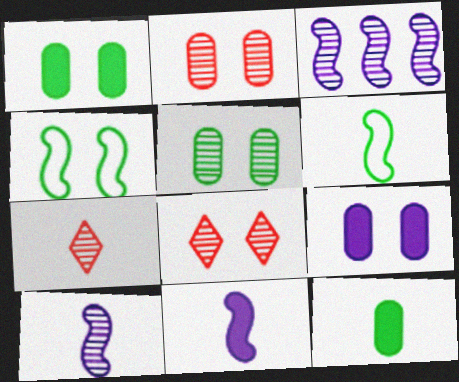[[3, 5, 7], 
[4, 8, 9]]